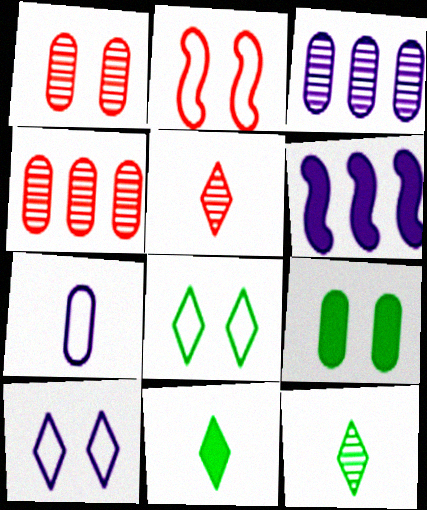[[2, 3, 11], 
[4, 7, 9]]